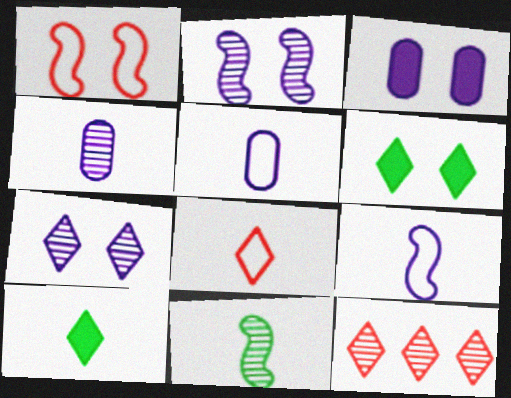[]